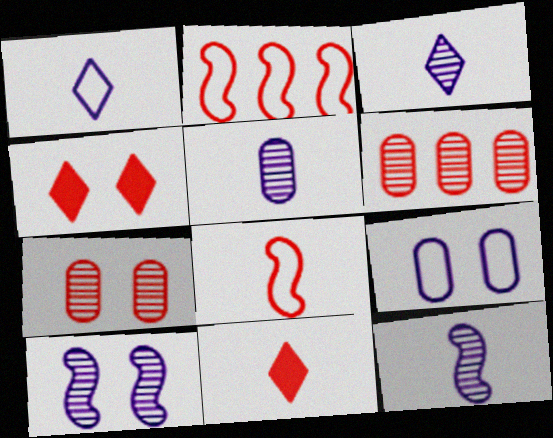[[2, 7, 11], 
[3, 5, 12], 
[4, 6, 8]]